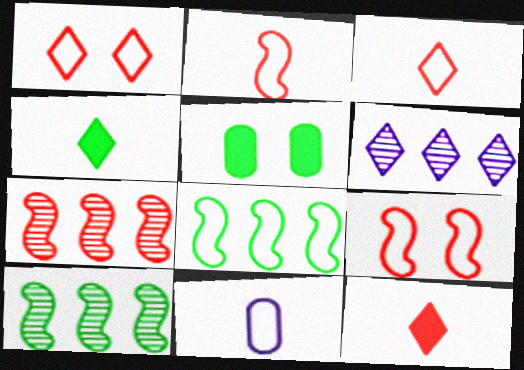[[1, 4, 6], 
[1, 8, 11], 
[2, 5, 6]]